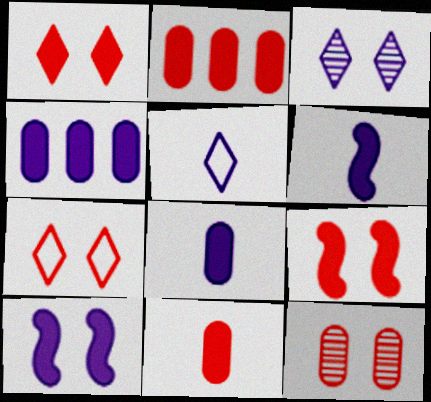[[7, 9, 12]]